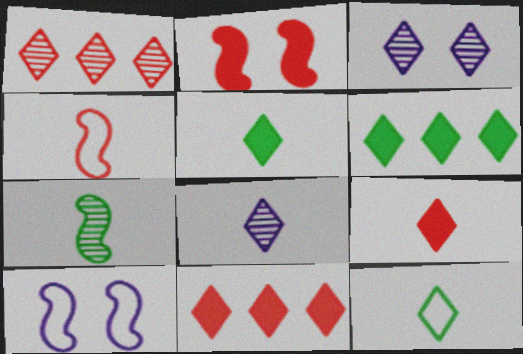[[3, 11, 12], 
[8, 9, 12]]